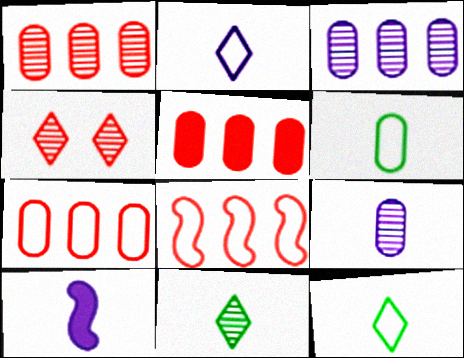[[1, 5, 7], 
[2, 9, 10]]